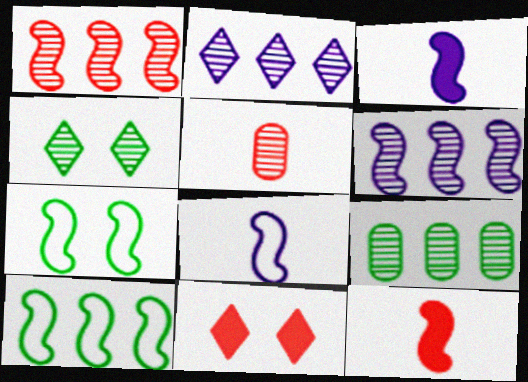[[1, 2, 9], 
[1, 3, 7], 
[4, 5, 6], 
[6, 7, 12], 
[8, 9, 11]]